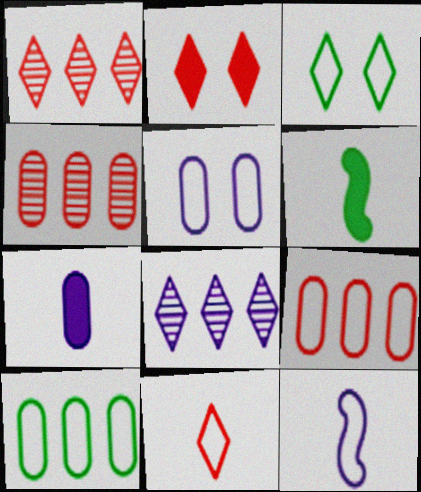[[1, 2, 11], 
[1, 5, 6], 
[3, 9, 12]]